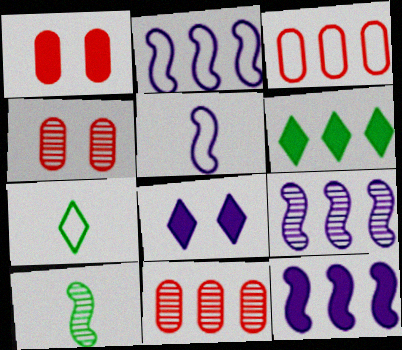[[1, 7, 9], 
[2, 6, 11], 
[2, 9, 12], 
[3, 6, 9], 
[3, 8, 10], 
[4, 5, 6], 
[4, 7, 12]]